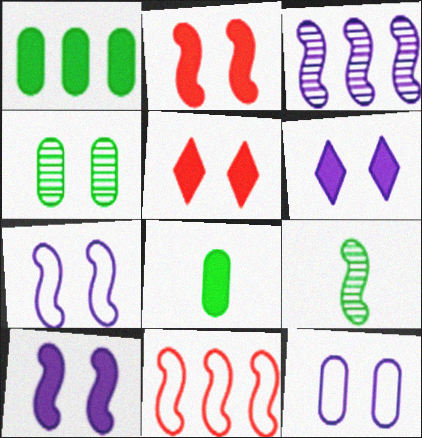[[4, 5, 7], 
[9, 10, 11]]